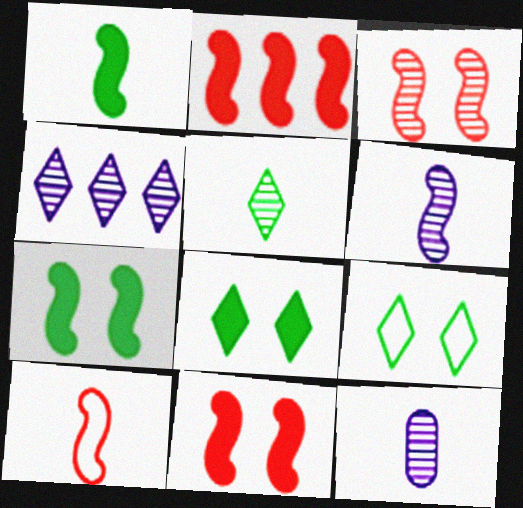[[1, 6, 10], 
[2, 3, 10], 
[2, 9, 12]]